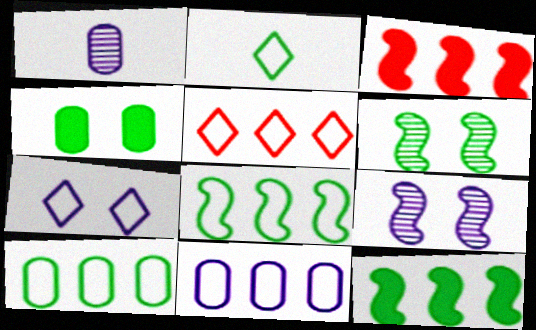[[2, 5, 7], 
[5, 8, 11]]